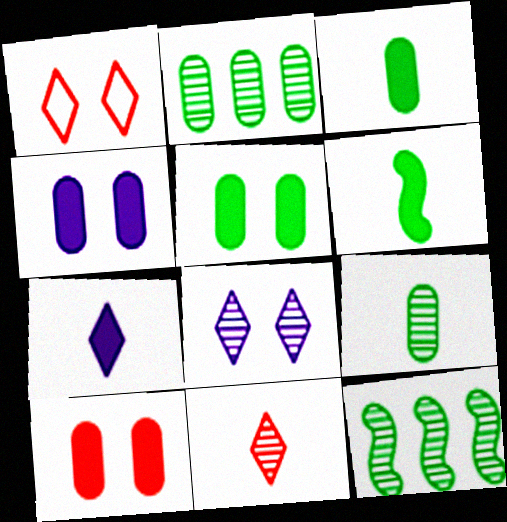[[4, 5, 10]]